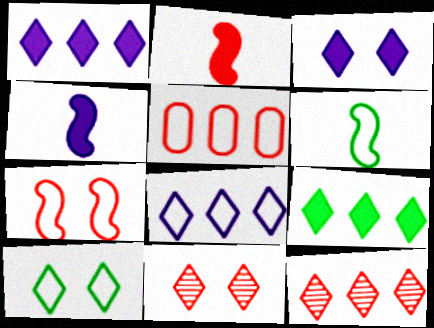[[2, 5, 11], 
[3, 10, 11], 
[8, 9, 12]]